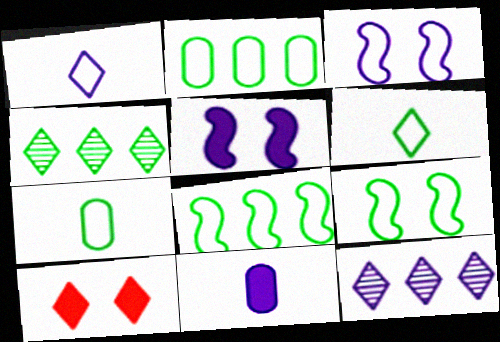[[1, 4, 10], 
[2, 6, 9], 
[3, 11, 12], 
[6, 10, 12]]